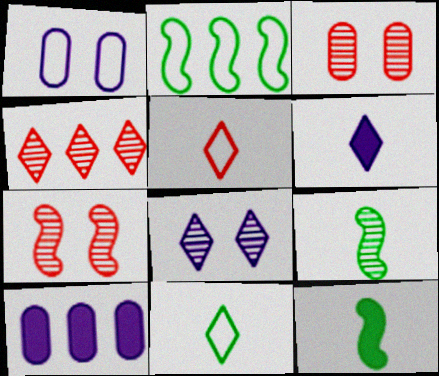[[1, 2, 5], 
[1, 4, 12], 
[2, 3, 6], 
[2, 4, 10], 
[7, 10, 11]]